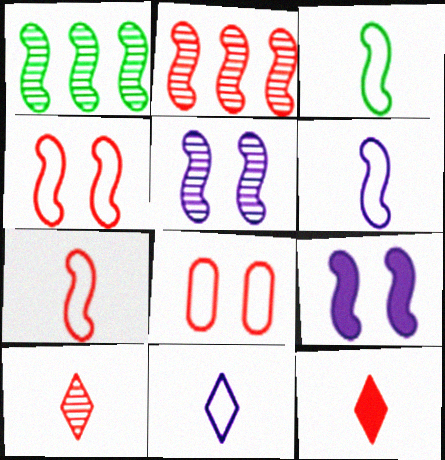[[1, 7, 9], 
[2, 3, 9], 
[2, 8, 12], 
[3, 6, 7]]